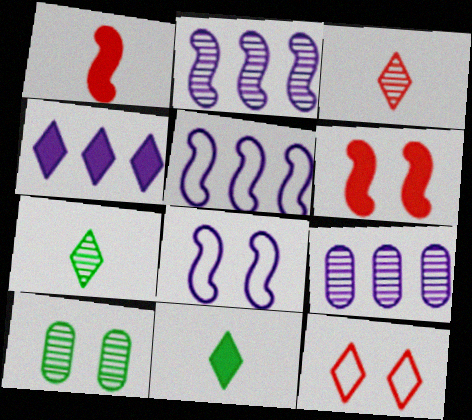[[2, 3, 10], 
[4, 5, 9], 
[4, 7, 12]]